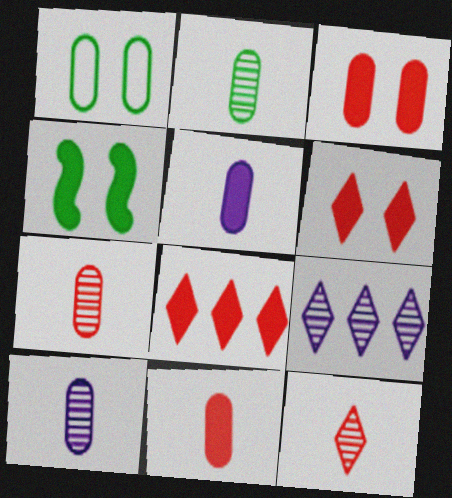[[2, 7, 10], 
[4, 5, 8]]